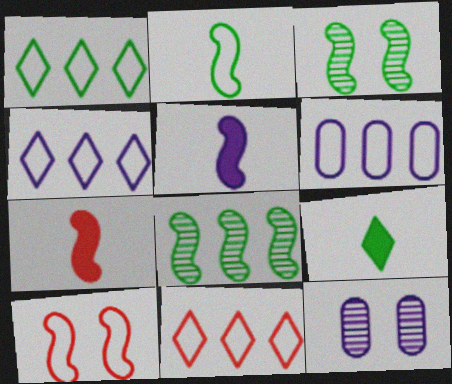[[1, 4, 11], 
[1, 7, 12], 
[4, 5, 12], 
[5, 8, 10]]